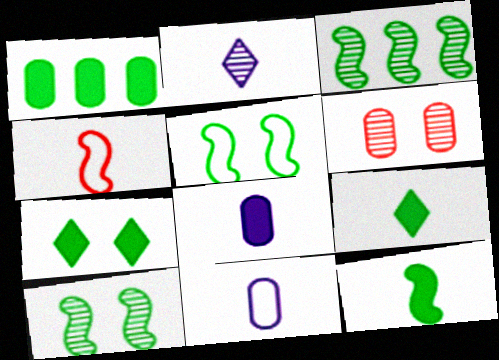[[1, 6, 11], 
[1, 7, 12], 
[2, 3, 6], 
[3, 5, 12]]